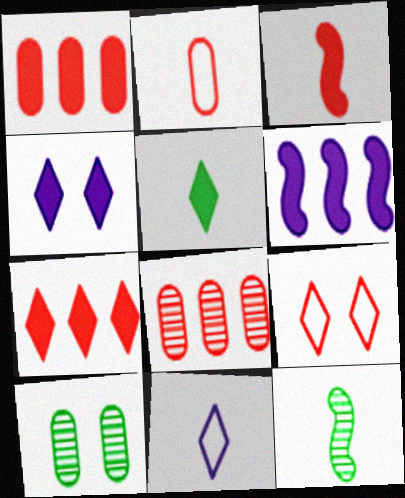[[3, 8, 9], 
[4, 5, 7]]